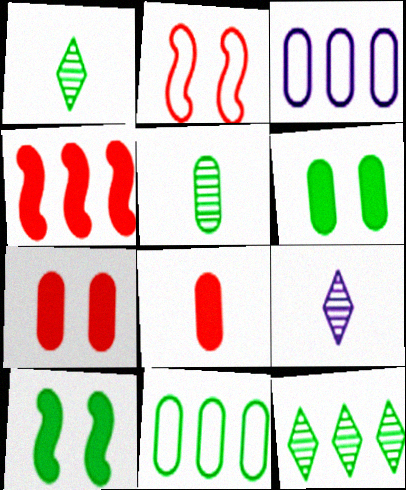[[1, 10, 11], 
[3, 4, 12], 
[3, 5, 7], 
[5, 6, 11]]